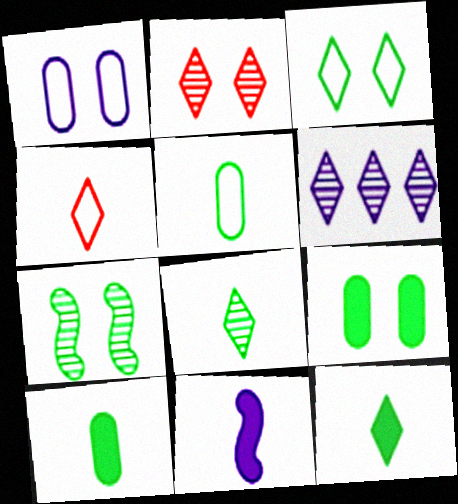[[1, 6, 11], 
[2, 6, 8], 
[3, 7, 9]]